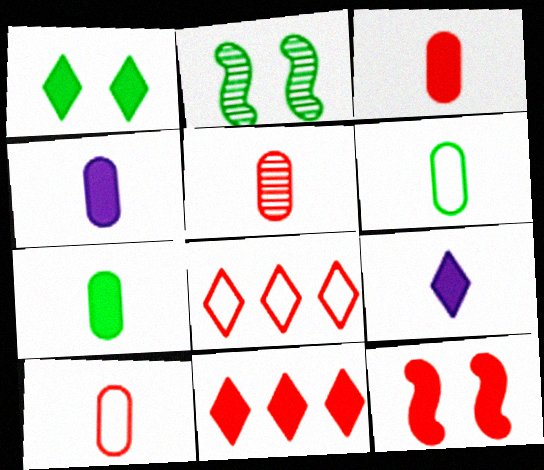[[1, 9, 11], 
[2, 4, 8], 
[3, 4, 7], 
[3, 5, 10], 
[3, 11, 12], 
[4, 5, 6], 
[5, 8, 12]]